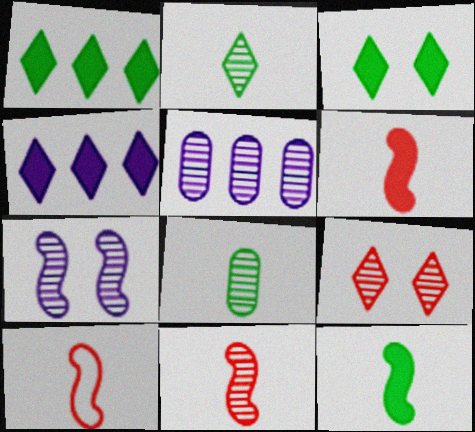[[3, 5, 10], 
[6, 10, 11]]